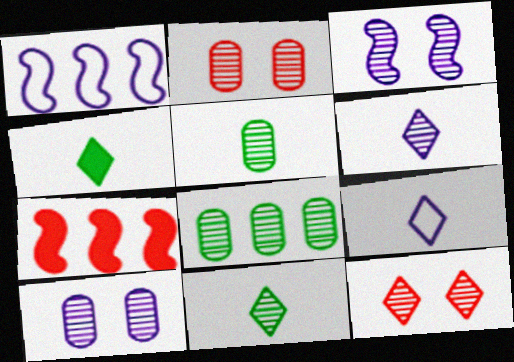[[1, 2, 4]]